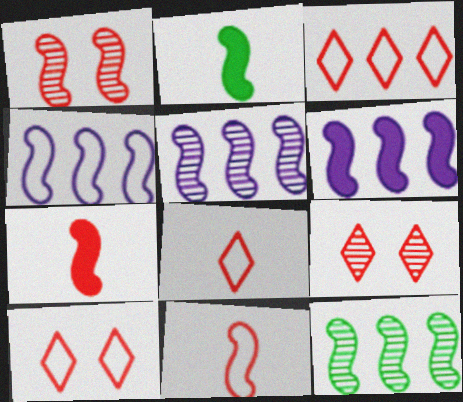[[1, 2, 4], 
[3, 8, 10], 
[4, 5, 6]]